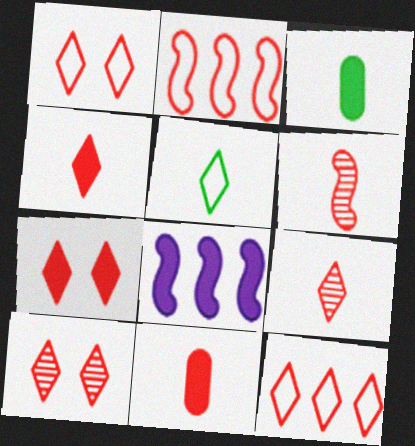[[1, 7, 10], 
[2, 10, 11], 
[3, 7, 8], 
[4, 10, 12], 
[7, 9, 12]]